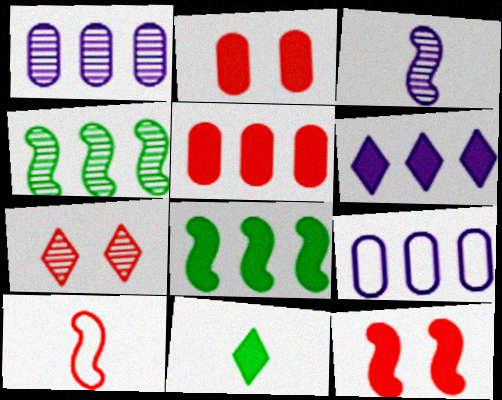[[5, 6, 8], 
[5, 7, 10]]